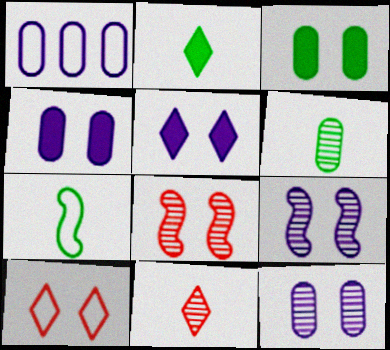[[1, 2, 8], 
[1, 7, 10], 
[2, 6, 7], 
[3, 9, 10]]